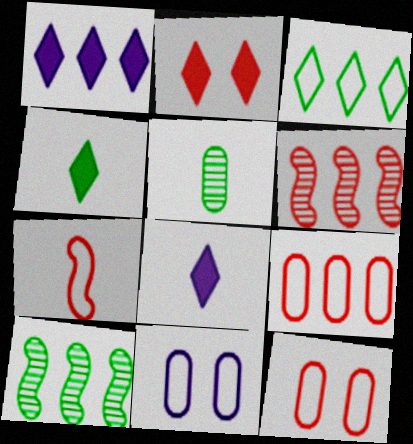[[1, 2, 4], 
[1, 9, 10], 
[3, 7, 11], 
[4, 6, 11], 
[5, 7, 8], 
[8, 10, 12]]